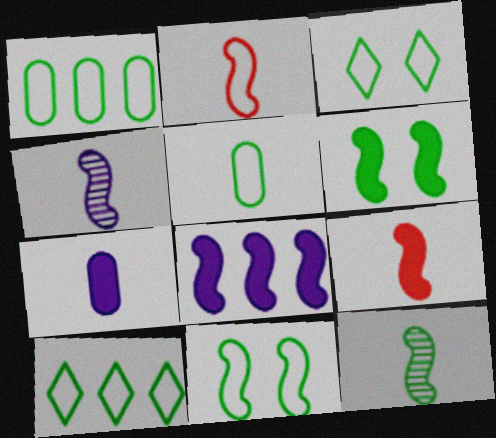[[5, 10, 11], 
[6, 8, 9]]